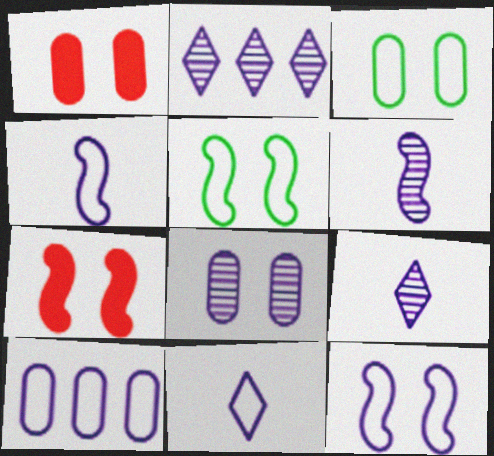[[1, 3, 8], 
[2, 6, 8], 
[10, 11, 12]]